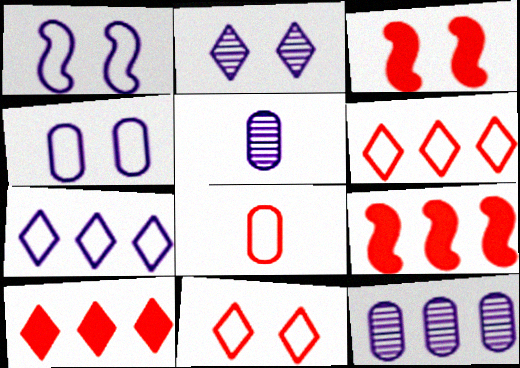[]